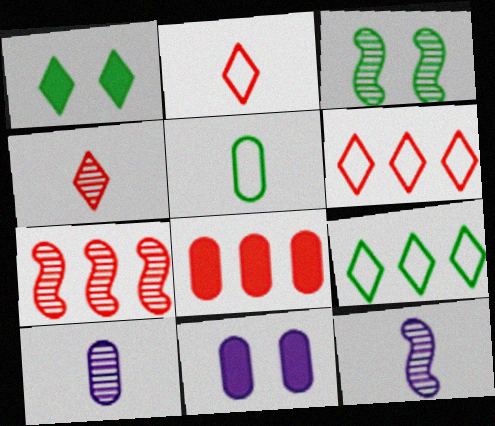[[3, 7, 12], 
[6, 7, 8]]